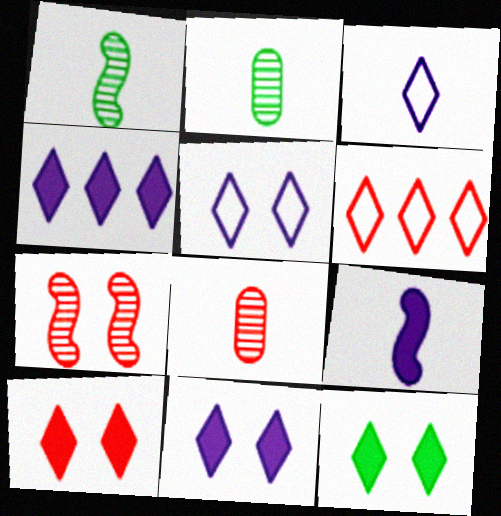[[10, 11, 12]]